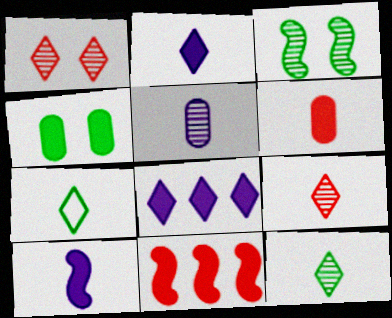[[1, 7, 8], 
[2, 4, 11], 
[2, 7, 9]]